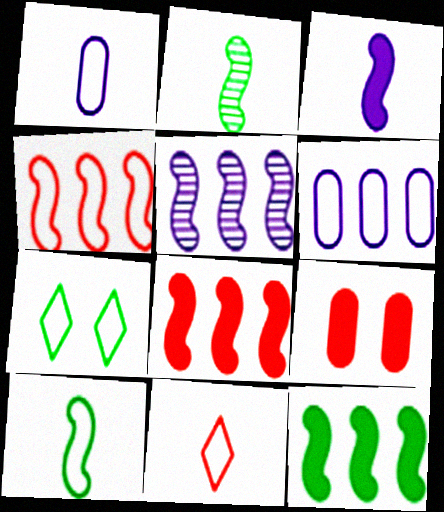[[1, 4, 7], 
[1, 10, 11], 
[4, 5, 12]]